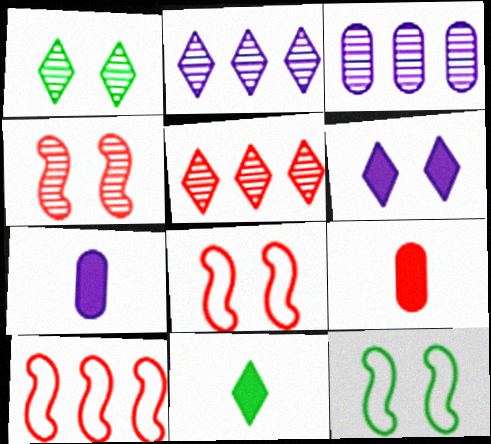[[1, 7, 10], 
[2, 9, 12], 
[3, 8, 11], 
[5, 7, 12], 
[5, 8, 9]]